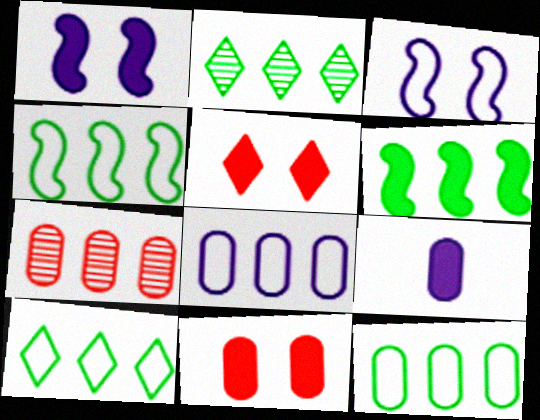[[2, 6, 12], 
[4, 10, 12], 
[5, 6, 9]]